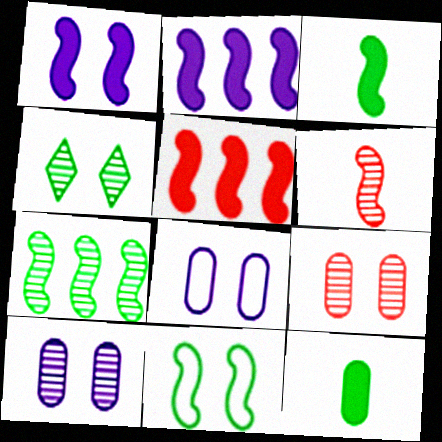[[1, 3, 5], 
[2, 6, 11], 
[3, 7, 11]]